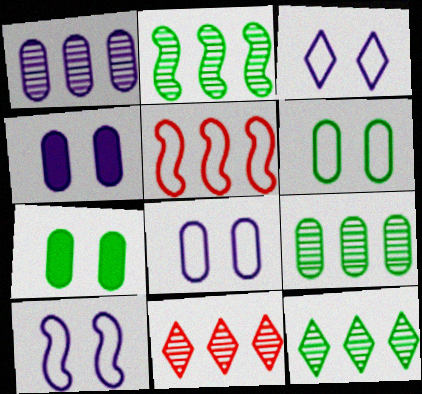[[1, 2, 11], 
[2, 9, 12], 
[3, 8, 10]]